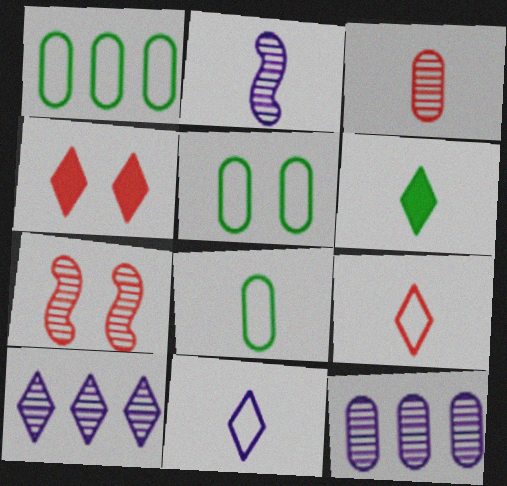[[1, 2, 4], 
[1, 5, 8]]